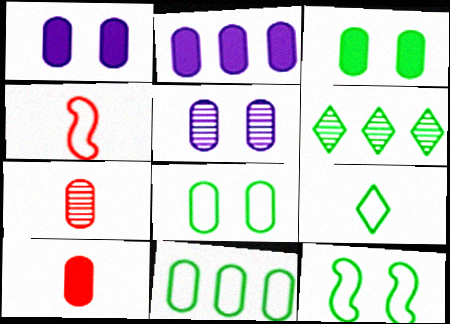[[1, 4, 6], 
[1, 7, 11], 
[2, 3, 10], 
[2, 7, 8], 
[5, 10, 11], 
[9, 11, 12]]